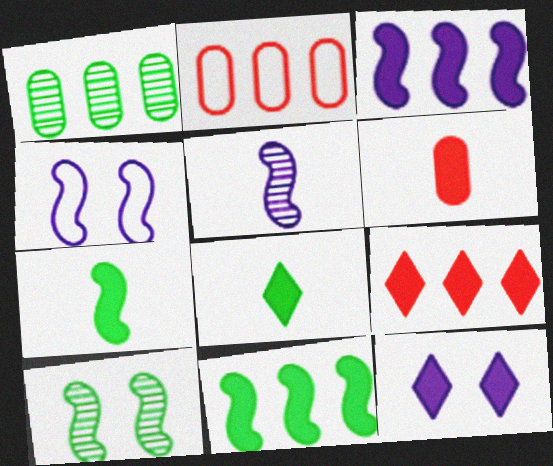[[3, 4, 5], 
[6, 11, 12], 
[8, 9, 12]]